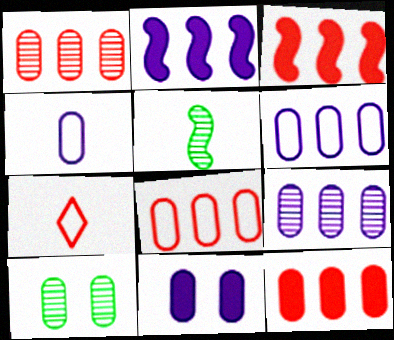[[1, 8, 12], 
[2, 7, 10], 
[4, 9, 11], 
[4, 10, 12]]